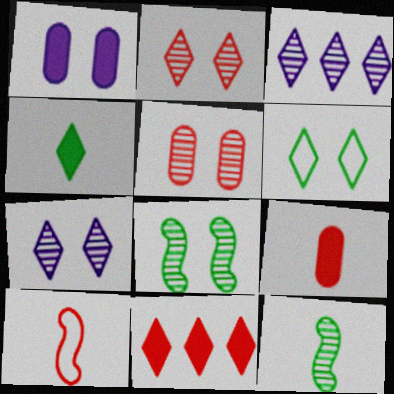[[3, 5, 12], 
[5, 7, 8], 
[5, 10, 11]]